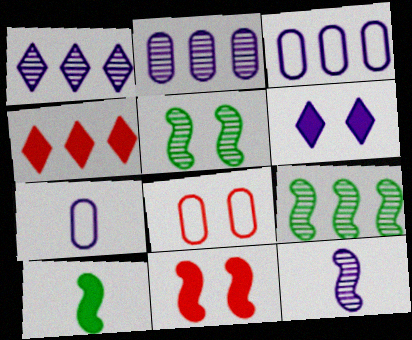[[1, 8, 10], 
[3, 4, 9], 
[3, 6, 12], 
[4, 5, 7], 
[5, 6, 8]]